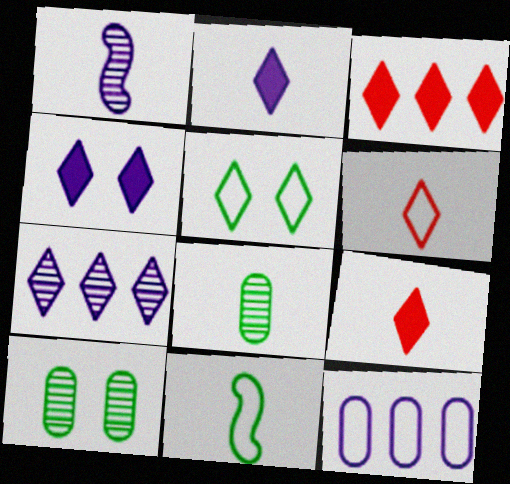[[1, 4, 12], 
[5, 7, 9]]